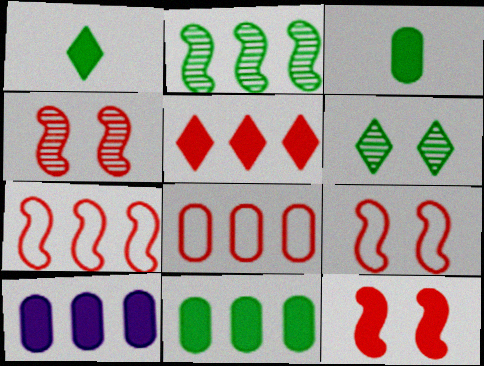[[1, 10, 12], 
[4, 9, 12]]